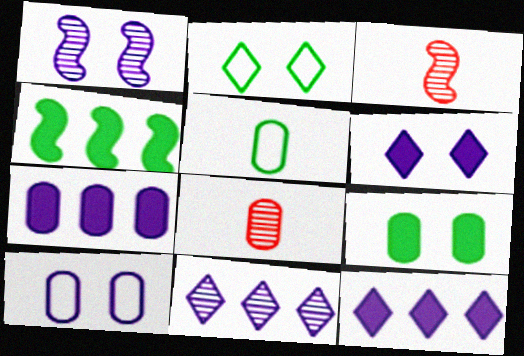[[1, 6, 10], 
[2, 3, 7]]